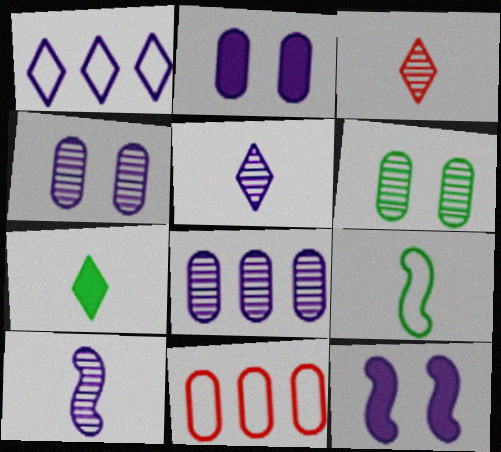[[1, 2, 10]]